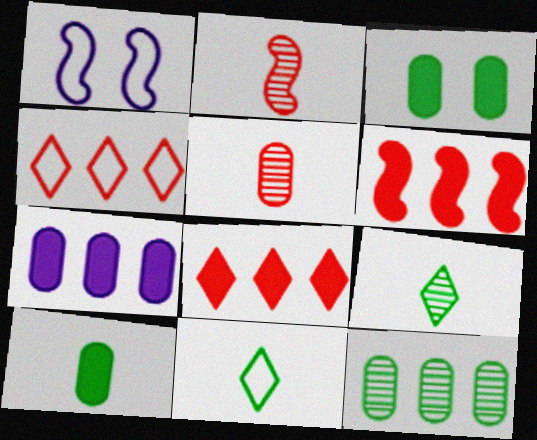[]